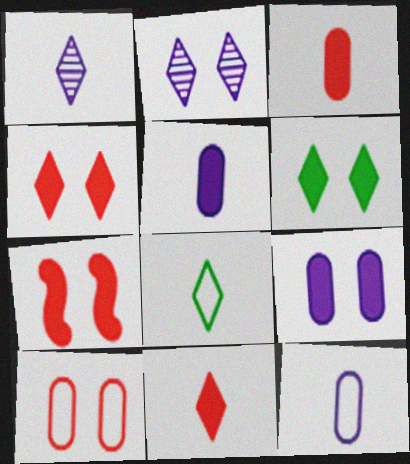[[1, 8, 11], 
[6, 7, 9]]